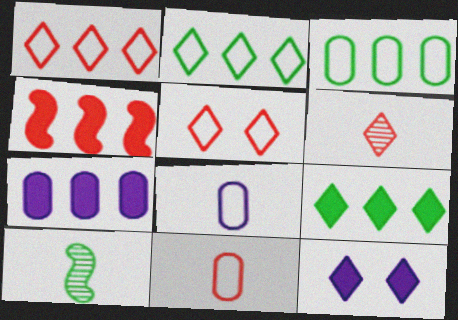[[2, 6, 12], 
[4, 7, 9], 
[5, 7, 10]]